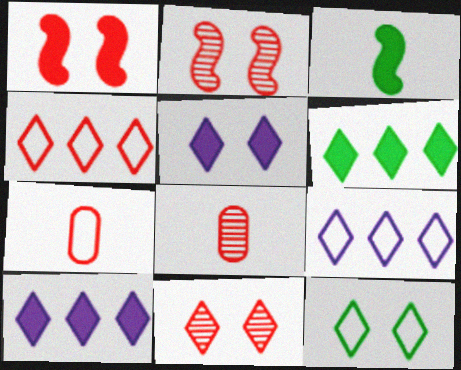[[1, 4, 8], 
[5, 11, 12]]